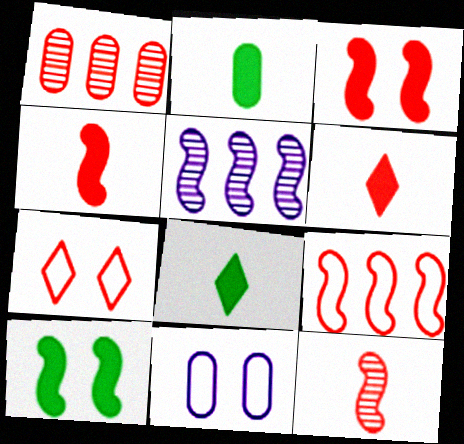[[1, 2, 11], 
[1, 4, 7], 
[2, 5, 7], 
[3, 9, 12]]